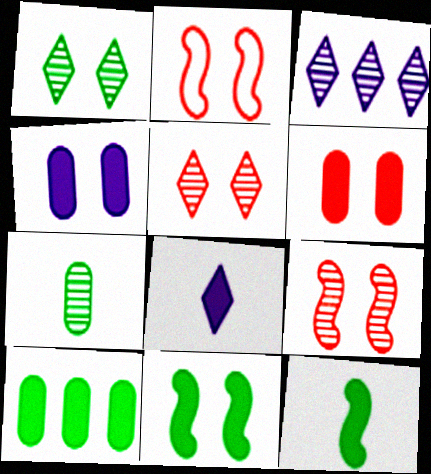[[1, 2, 4], 
[2, 5, 6], 
[3, 7, 9]]